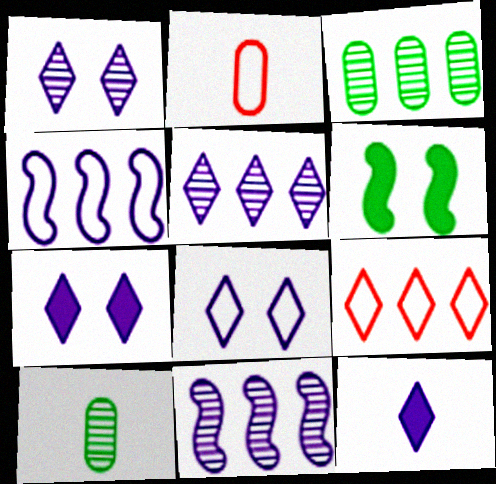[[1, 7, 8], 
[2, 5, 6], 
[5, 8, 12]]